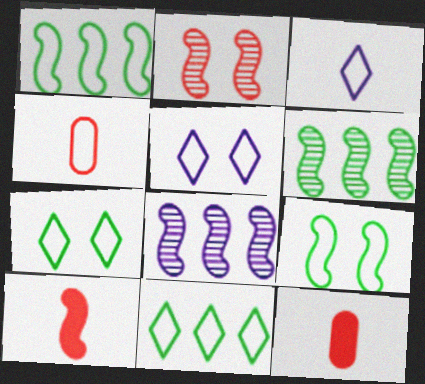[[1, 4, 5], 
[5, 6, 12], 
[7, 8, 12], 
[8, 9, 10]]